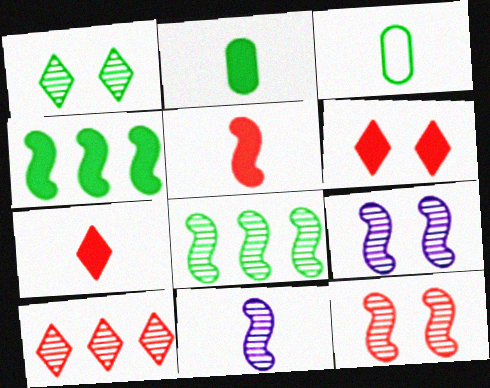[[1, 3, 4], 
[3, 7, 11], 
[8, 11, 12]]